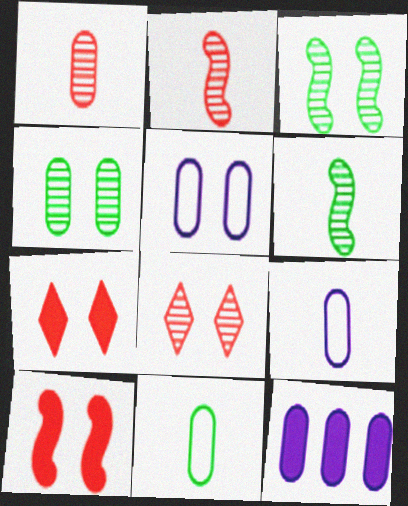[[3, 5, 7]]